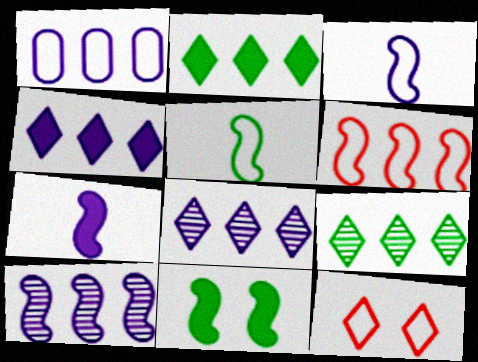[[1, 4, 10], 
[1, 5, 12]]